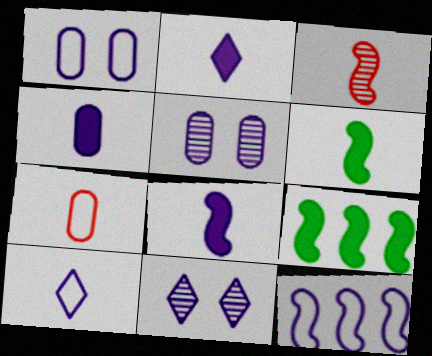[[1, 10, 12], 
[2, 4, 8], 
[2, 5, 12], 
[4, 11, 12], 
[7, 9, 11]]